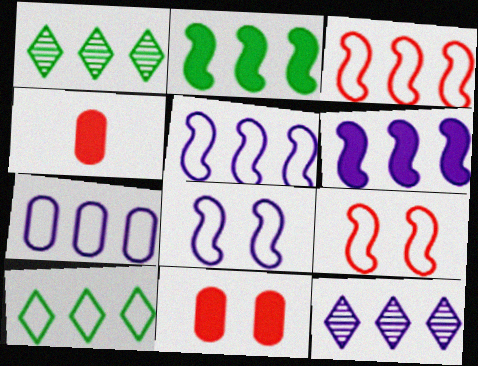[[1, 4, 8], 
[3, 7, 10], 
[6, 7, 12]]